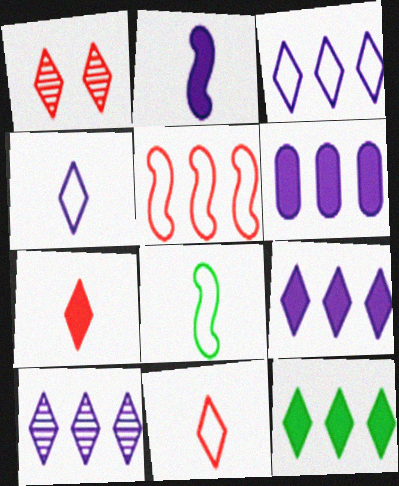[[1, 4, 12], 
[1, 6, 8], 
[3, 9, 10]]